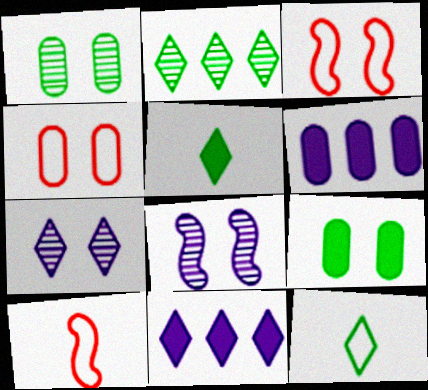[[1, 10, 11], 
[3, 7, 9]]